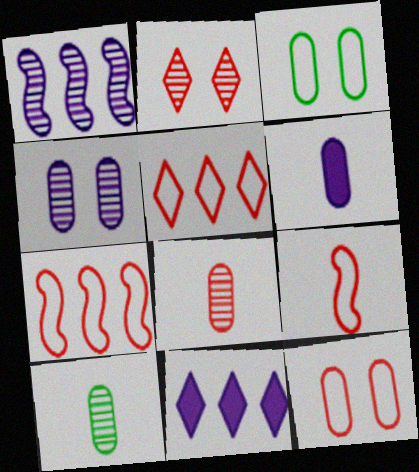[[1, 2, 10], 
[5, 9, 12]]